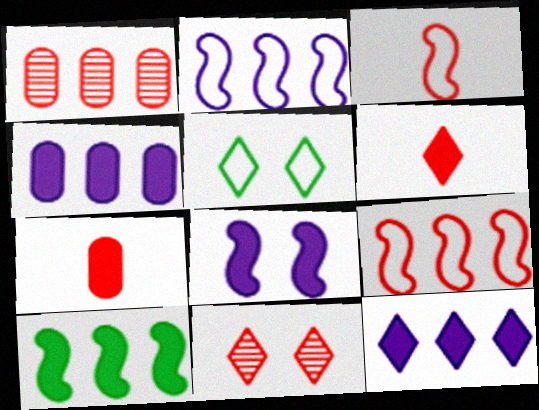[[7, 9, 11]]